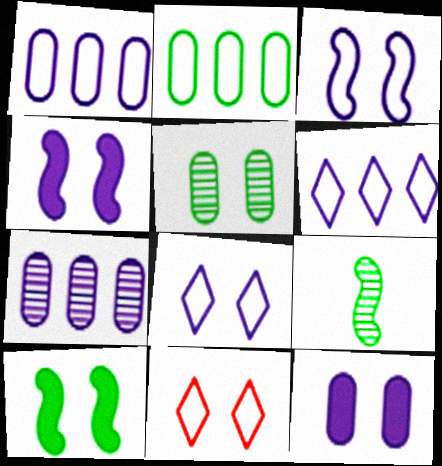[[4, 5, 11]]